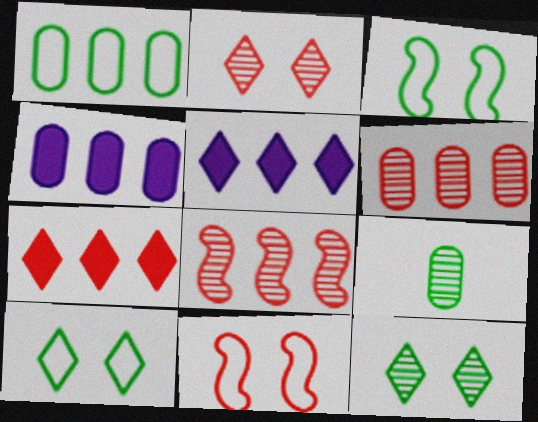[[1, 4, 6], 
[1, 5, 8], 
[5, 9, 11]]